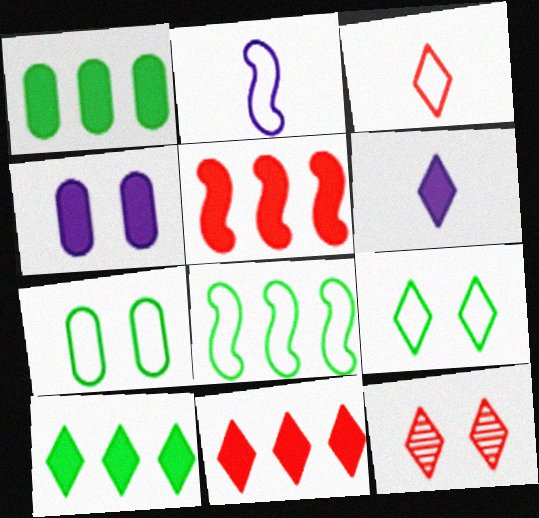[[1, 2, 12], 
[3, 11, 12]]